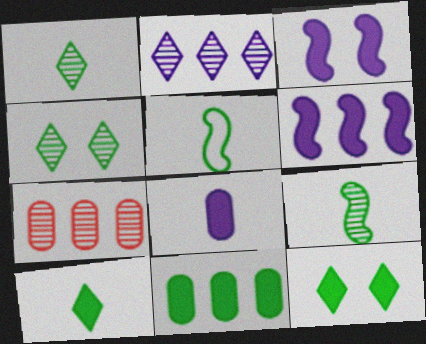[[4, 5, 11]]